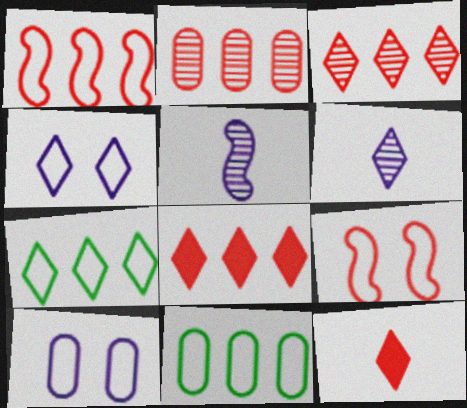[[1, 2, 8], 
[2, 9, 12]]